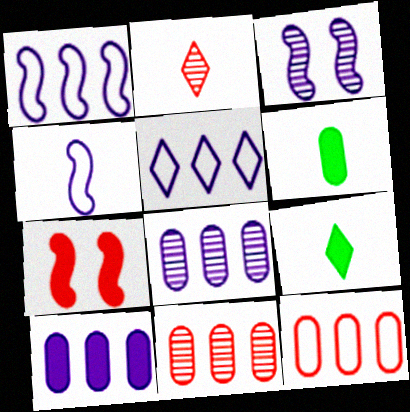[[2, 4, 6], 
[2, 7, 12], 
[3, 9, 12], 
[7, 9, 10]]